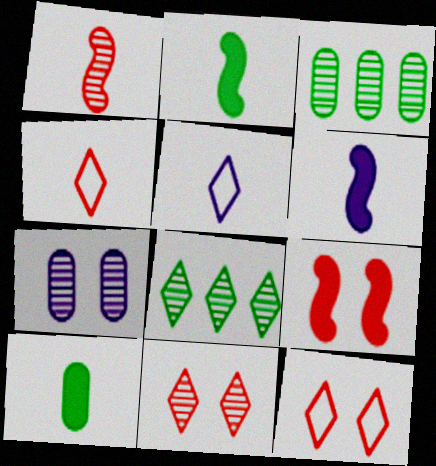[[1, 5, 10], 
[1, 7, 8], 
[3, 5, 9], 
[3, 6, 12]]